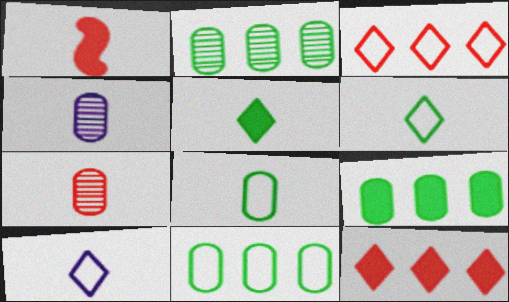[[1, 4, 6], 
[2, 9, 11]]